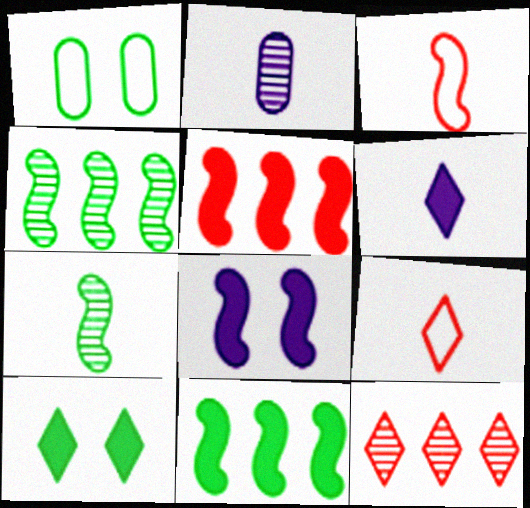[[3, 4, 8]]